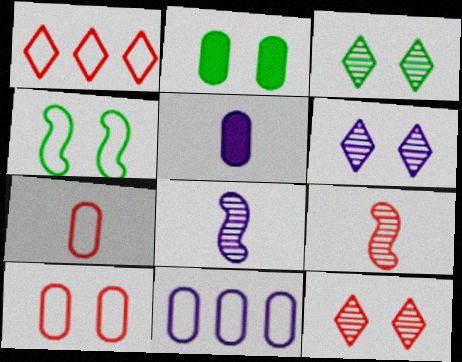[[1, 2, 8], 
[2, 3, 4], 
[3, 6, 12]]